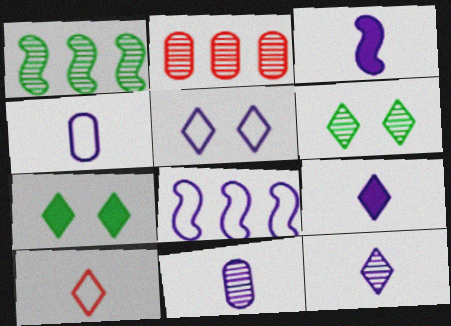[[3, 4, 12], 
[4, 5, 8]]